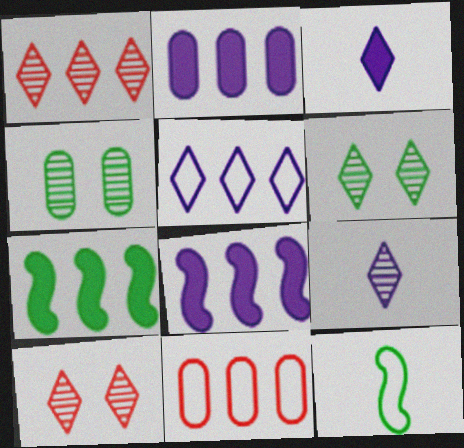[[1, 6, 9], 
[2, 10, 12]]